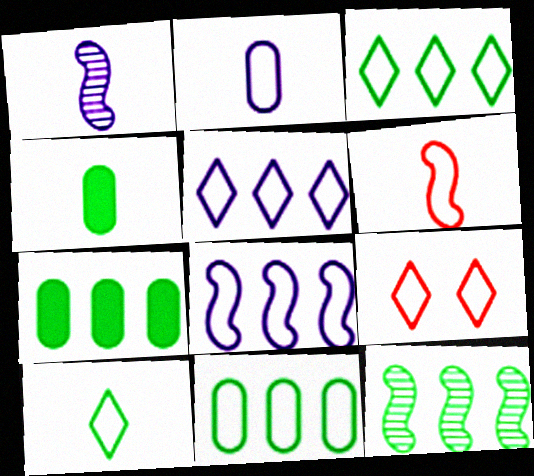[[1, 7, 9], 
[2, 6, 10], 
[3, 7, 12], 
[5, 9, 10]]